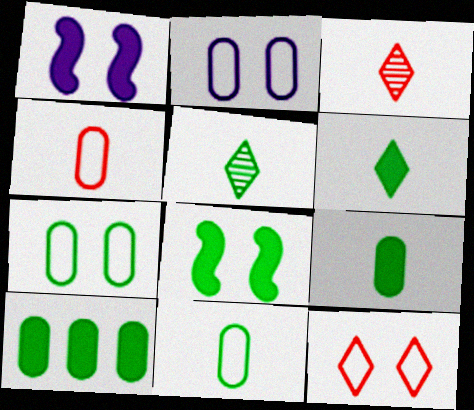[[6, 8, 10]]